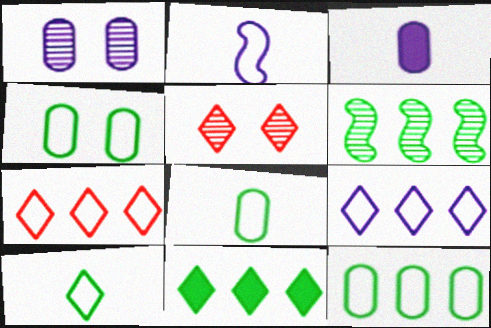[[2, 4, 7], 
[4, 8, 12], 
[6, 11, 12]]